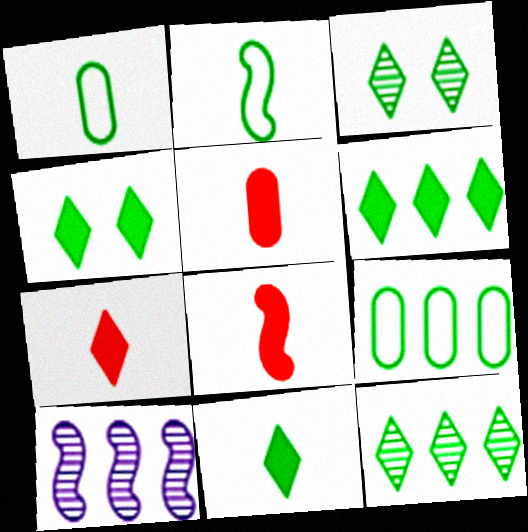[[4, 6, 11], 
[5, 7, 8]]